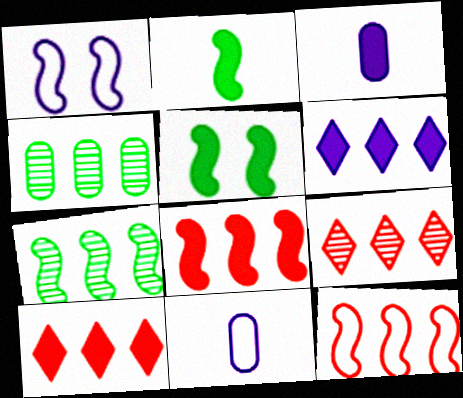[[3, 5, 10], 
[4, 6, 12], 
[5, 9, 11]]